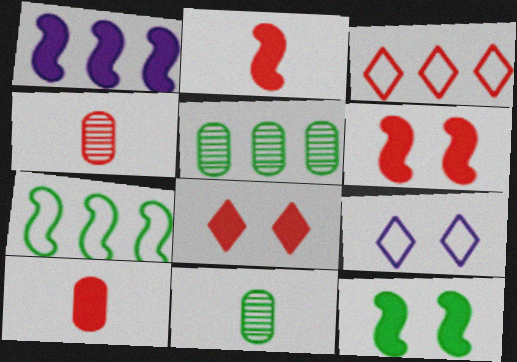[[1, 2, 12], 
[1, 3, 5], 
[2, 5, 9], 
[3, 4, 6]]